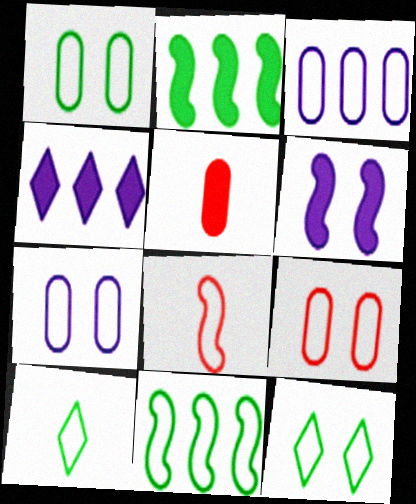[[1, 7, 9], 
[1, 10, 11], 
[3, 8, 12]]